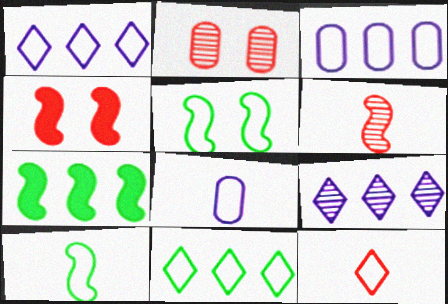[[3, 5, 12], 
[8, 10, 12]]